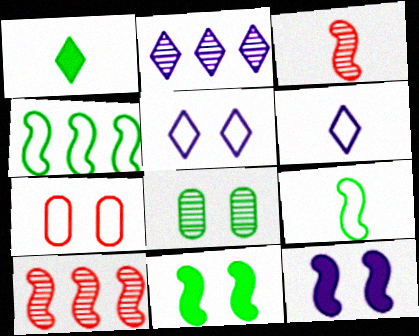[[1, 4, 8], 
[2, 3, 8], 
[3, 4, 12], 
[4, 6, 7], 
[9, 10, 12]]